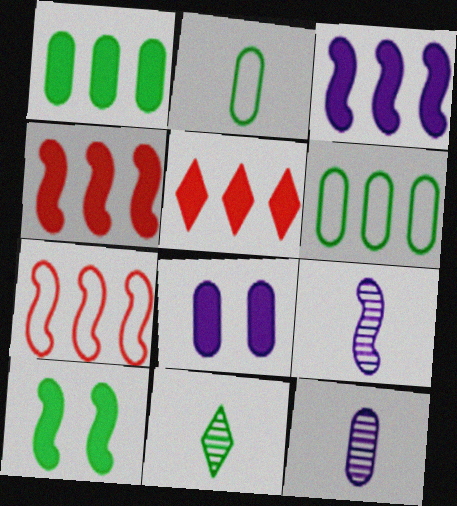[[1, 3, 5], 
[6, 10, 11], 
[7, 8, 11], 
[7, 9, 10]]